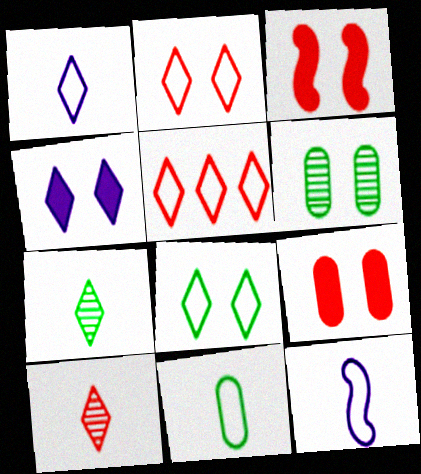[[1, 5, 8], 
[4, 5, 7]]